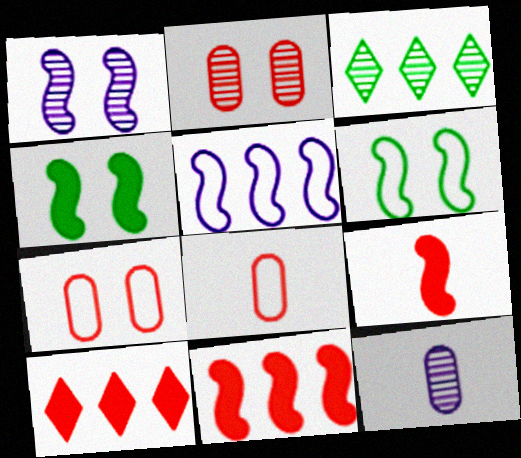[[6, 10, 12]]